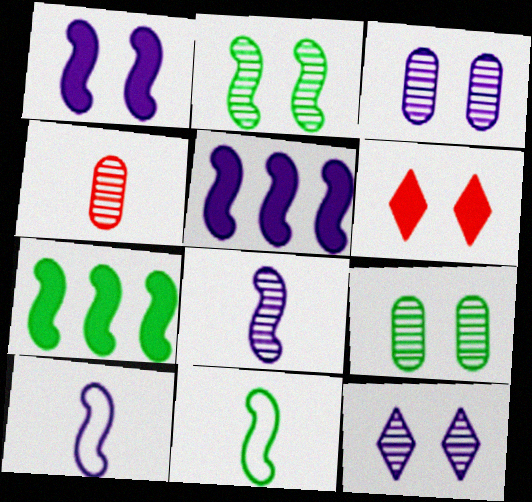[[2, 7, 11]]